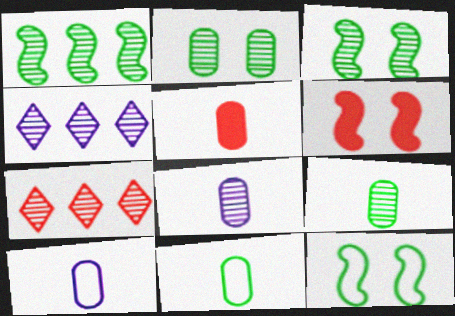[[3, 7, 8], 
[4, 5, 12], 
[4, 6, 11], 
[5, 8, 11], 
[5, 9, 10]]